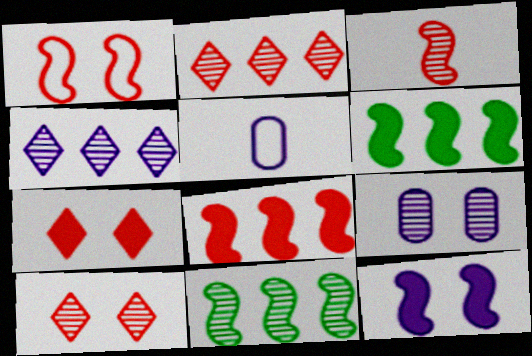[[1, 3, 8], 
[4, 5, 12], 
[5, 6, 10], 
[5, 7, 11]]